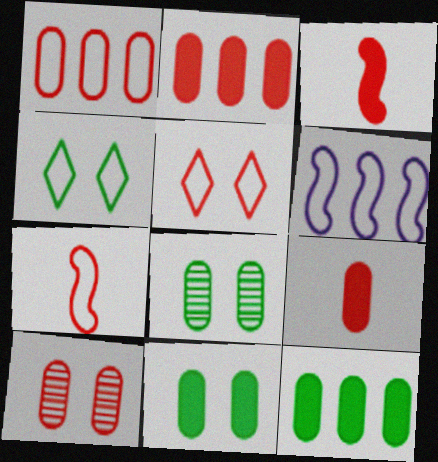[[1, 5, 7], 
[1, 9, 10]]